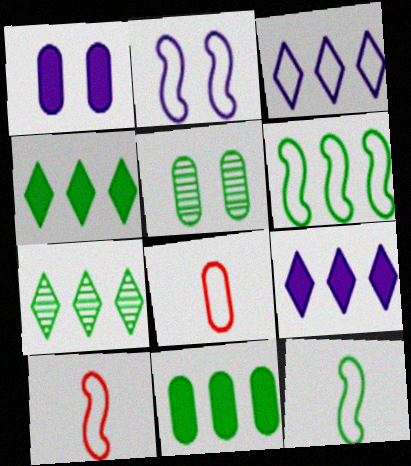[[1, 7, 10], 
[2, 6, 10], 
[4, 5, 12], 
[5, 9, 10], 
[6, 7, 11]]